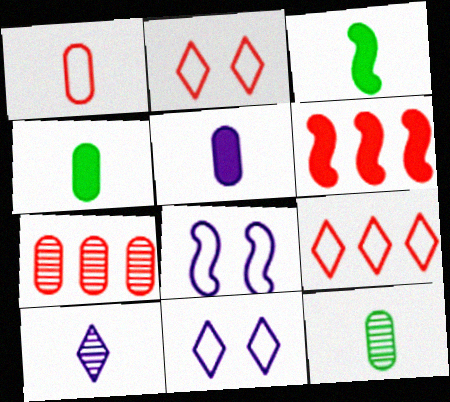[[1, 3, 10], 
[1, 5, 12], 
[3, 7, 11], 
[6, 7, 9], 
[6, 11, 12]]